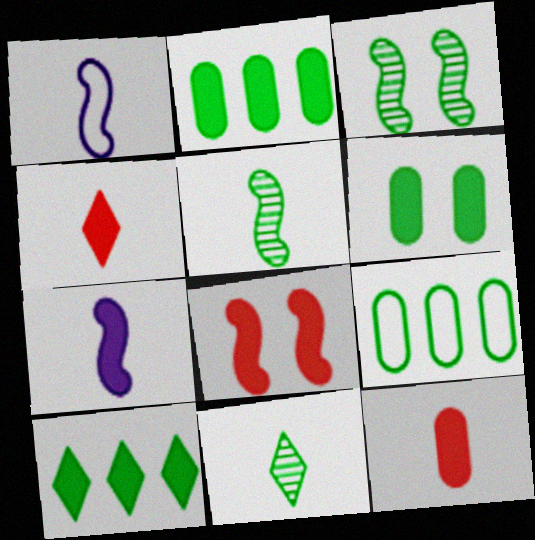[[1, 11, 12]]